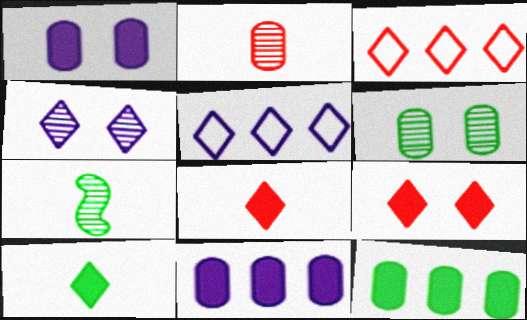[[1, 3, 7], 
[3, 4, 10]]